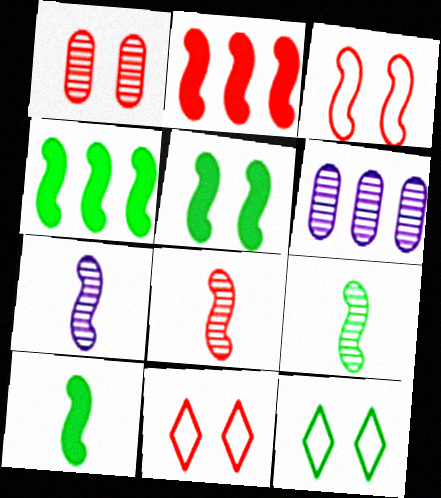[[2, 3, 8], 
[3, 4, 7], 
[4, 5, 10], 
[6, 10, 11], 
[7, 8, 9]]